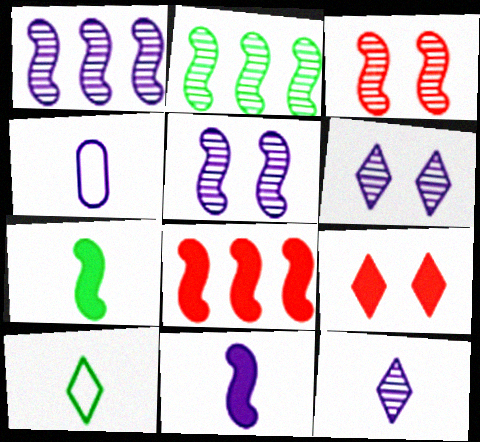[[2, 4, 9], 
[4, 11, 12]]